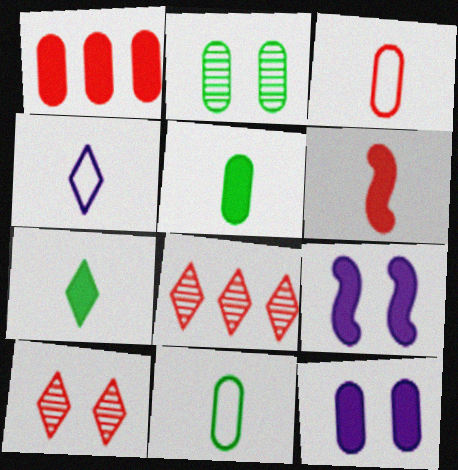[[1, 5, 12], 
[1, 7, 9], 
[8, 9, 11]]